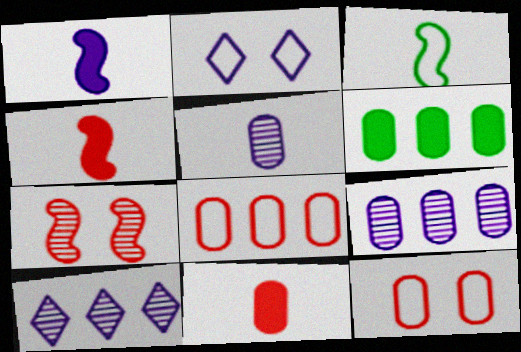[[1, 2, 9], 
[2, 3, 8], 
[5, 6, 12], 
[6, 8, 9]]